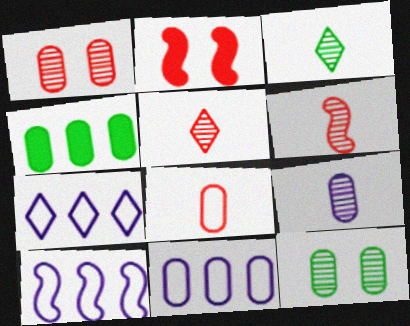[[2, 3, 11], 
[3, 6, 9], 
[7, 10, 11]]